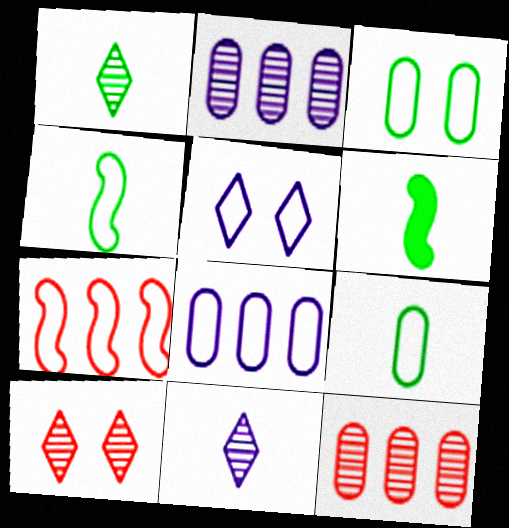[[1, 6, 9], 
[5, 6, 12], 
[5, 7, 9], 
[6, 8, 10]]